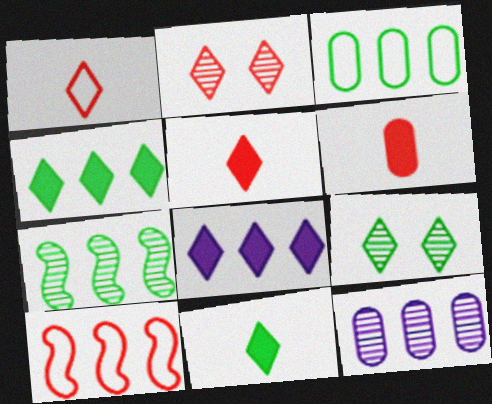[[1, 8, 9], 
[2, 6, 10], 
[3, 4, 7], 
[4, 10, 12]]